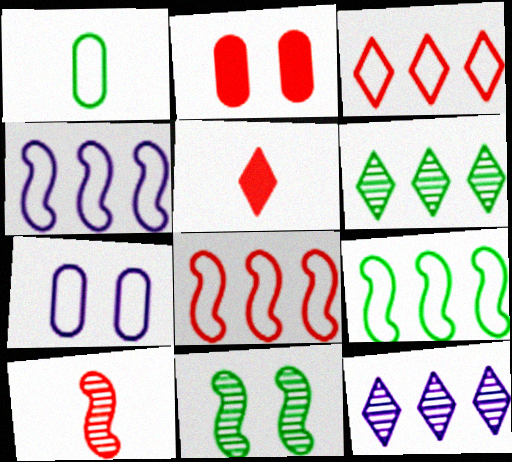[[2, 3, 10], 
[4, 8, 9]]